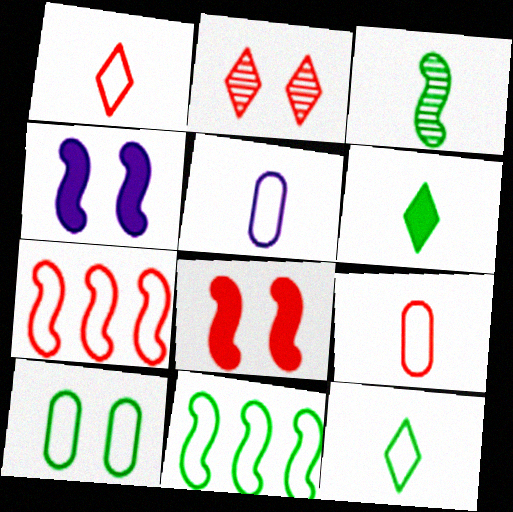[[2, 4, 10], 
[3, 4, 7], 
[10, 11, 12]]